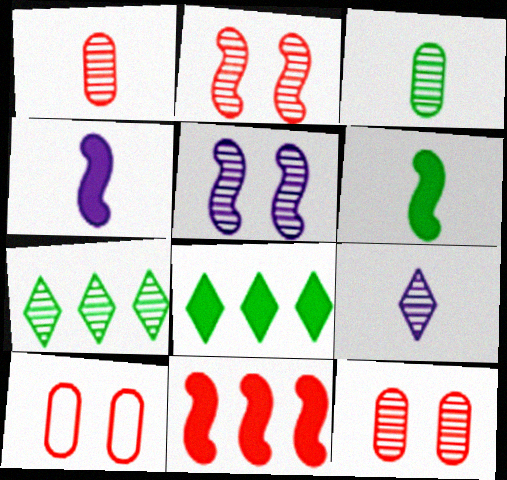[[1, 5, 7], 
[4, 7, 10]]